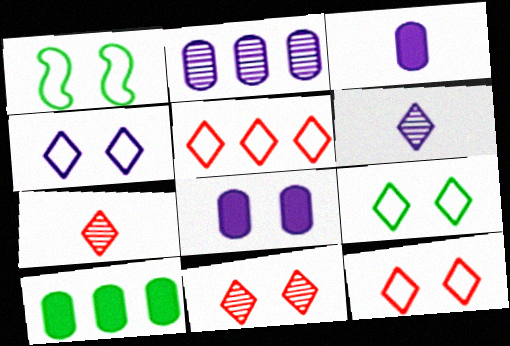[[1, 8, 11], 
[4, 9, 12]]